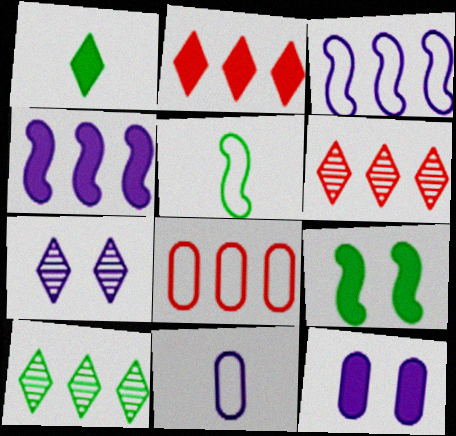[[4, 7, 11], 
[4, 8, 10], 
[5, 6, 12], 
[6, 9, 11]]